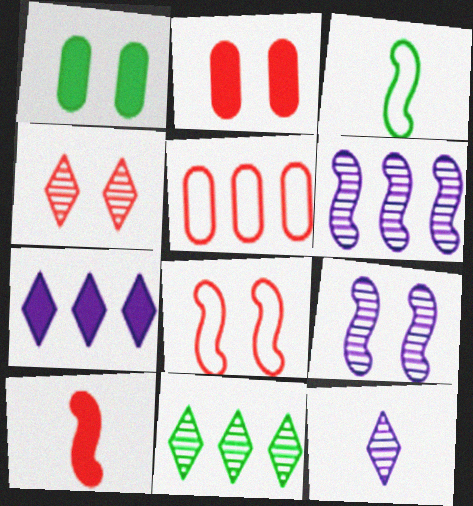[[1, 3, 11], 
[1, 7, 10], 
[2, 4, 8], 
[4, 5, 10], 
[4, 11, 12]]